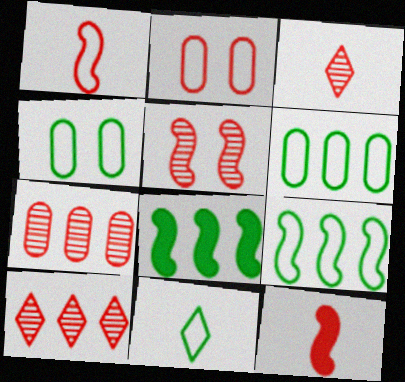[[2, 10, 12], 
[3, 5, 7], 
[4, 9, 11]]